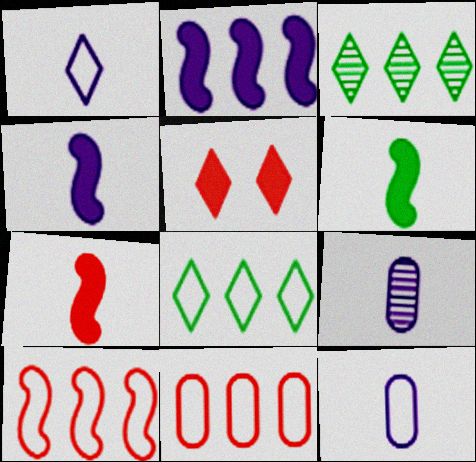[[1, 3, 5], 
[1, 4, 9], 
[2, 3, 11], 
[4, 6, 7]]